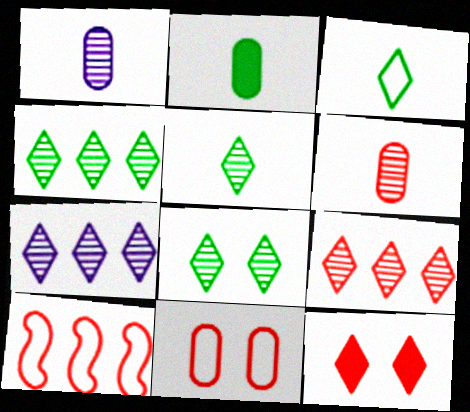[[3, 7, 12], 
[4, 5, 8], 
[4, 7, 9], 
[6, 10, 12]]